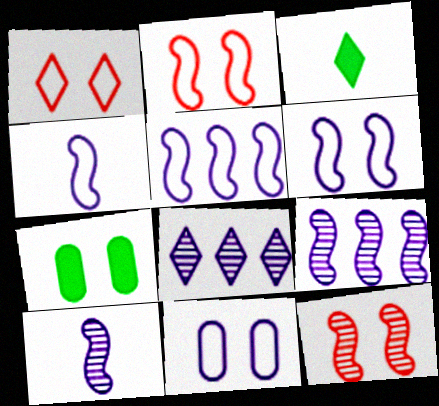[[1, 3, 8], 
[4, 5, 6]]